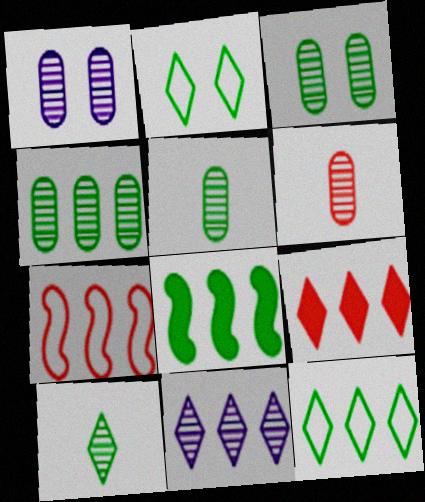[[1, 4, 6], 
[2, 5, 8], 
[3, 4, 5], 
[4, 8, 12], 
[9, 11, 12]]